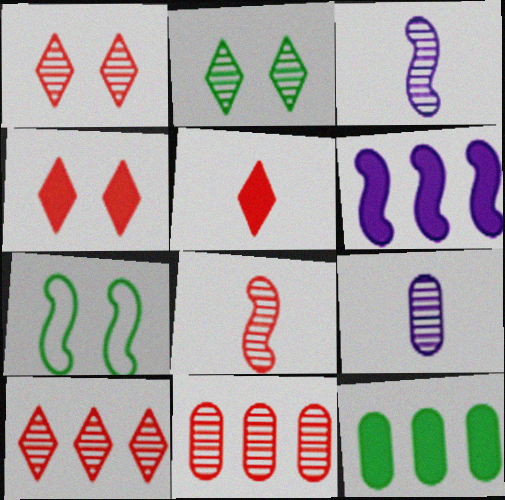[[1, 8, 11], 
[2, 3, 11], 
[6, 7, 8]]